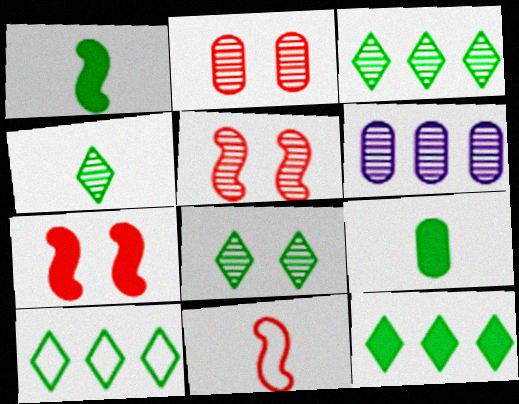[[3, 4, 8], 
[3, 10, 12], 
[4, 5, 6]]